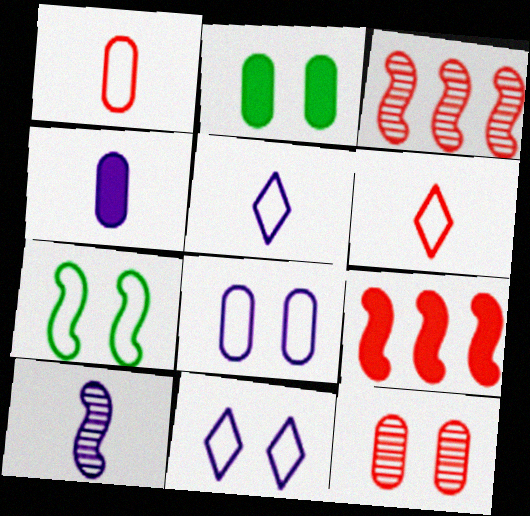[[2, 3, 5], 
[2, 8, 12], 
[4, 5, 10], 
[6, 9, 12], 
[7, 9, 10]]